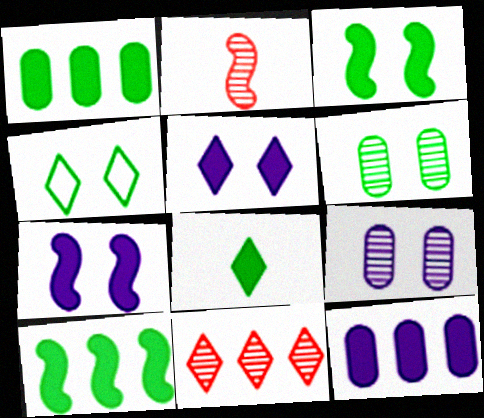[[1, 3, 8], 
[2, 4, 12], 
[3, 4, 6]]